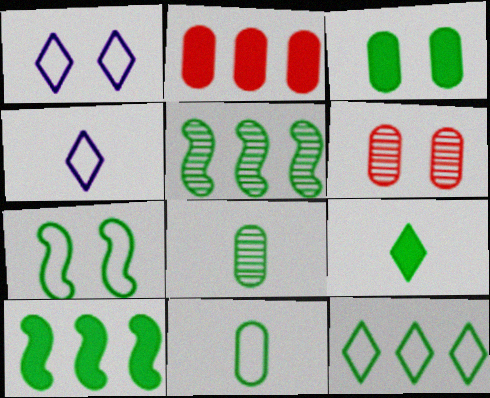[[3, 9, 10], 
[4, 6, 10], 
[7, 11, 12]]